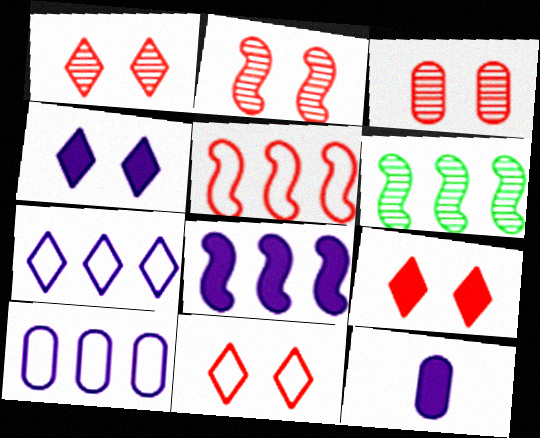[[1, 2, 3], 
[1, 9, 11], 
[4, 8, 12], 
[5, 6, 8], 
[6, 11, 12]]